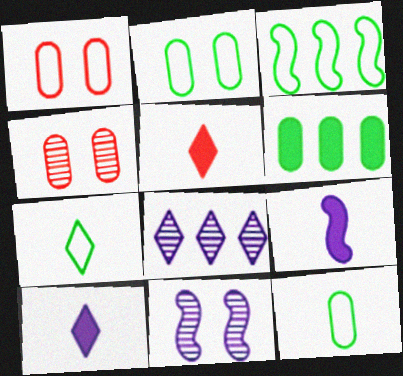[[2, 3, 7], 
[3, 4, 10]]